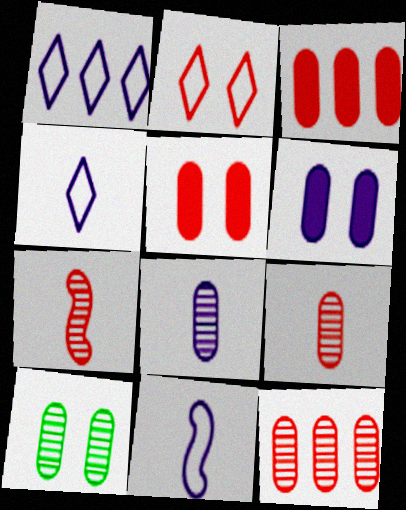[[2, 3, 7], 
[8, 10, 12]]